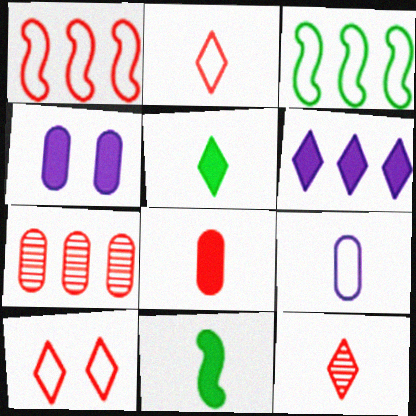[[3, 4, 12], 
[3, 6, 7], 
[3, 9, 10], 
[9, 11, 12]]